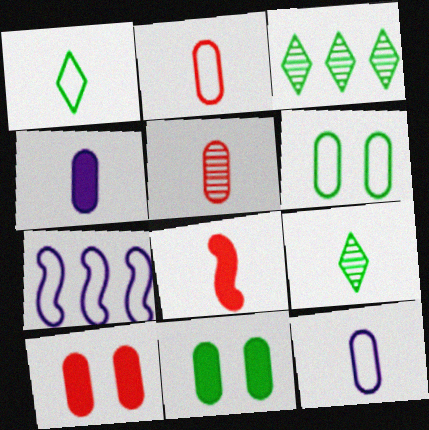[[7, 9, 10], 
[8, 9, 12]]